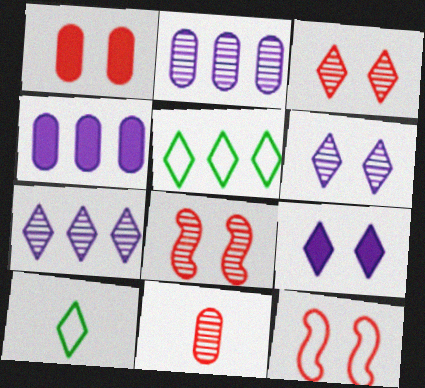[[1, 3, 12], 
[4, 8, 10]]